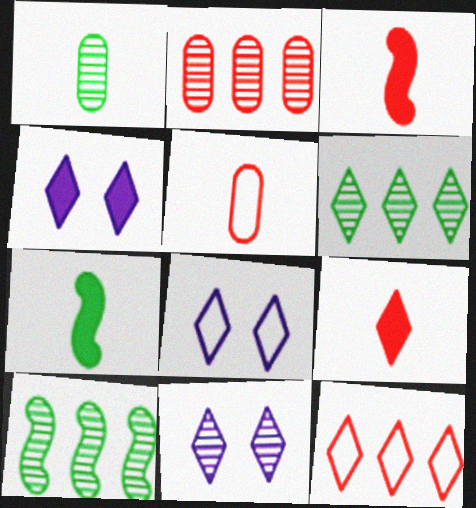[[2, 7, 8], 
[4, 5, 10], 
[4, 8, 11], 
[6, 8, 9]]